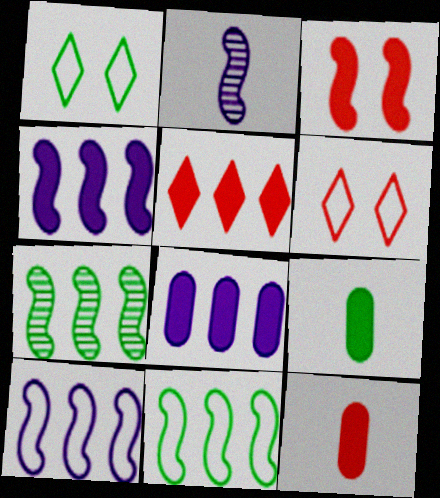[[1, 7, 9], 
[2, 3, 11], 
[3, 5, 12]]